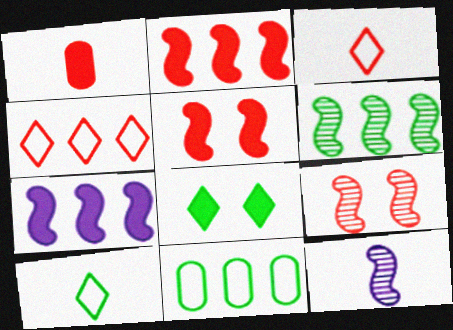[[1, 4, 9], 
[1, 7, 8], 
[1, 10, 12], 
[6, 9, 12]]